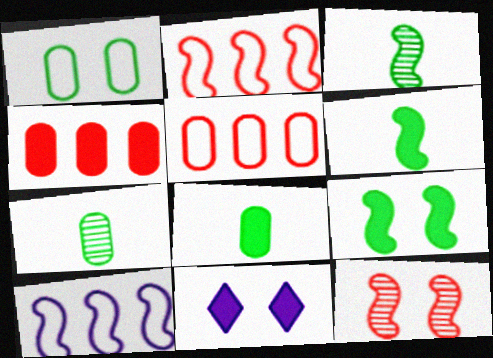[[1, 11, 12], 
[2, 7, 11], 
[3, 5, 11], 
[4, 6, 11], 
[6, 10, 12]]